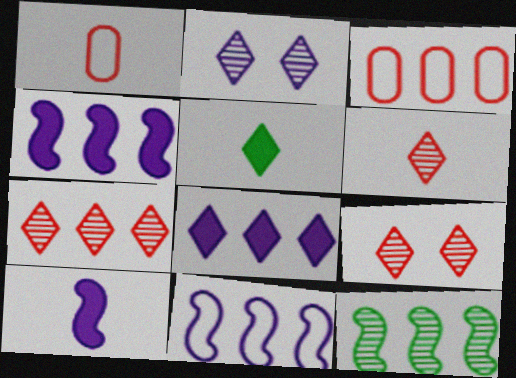[[3, 8, 12], 
[6, 7, 9]]